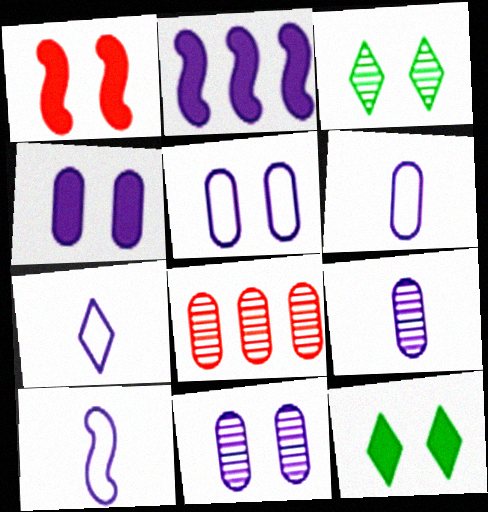[[1, 3, 5], 
[1, 4, 12], 
[2, 7, 11], 
[4, 5, 11], 
[6, 7, 10], 
[8, 10, 12]]